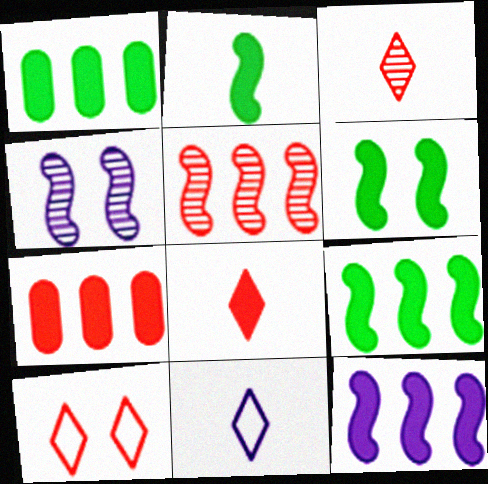[[2, 6, 9]]